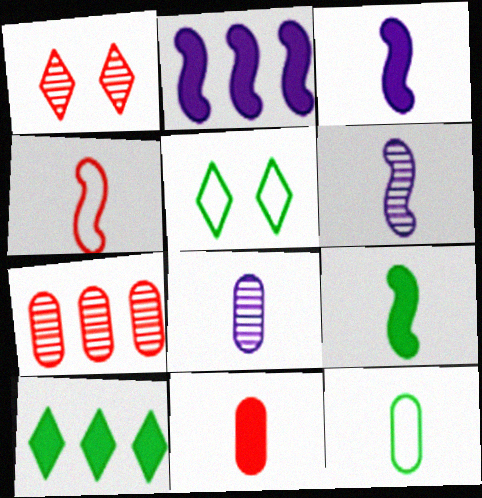[[1, 2, 12], 
[3, 5, 7], 
[4, 6, 9], 
[8, 11, 12]]